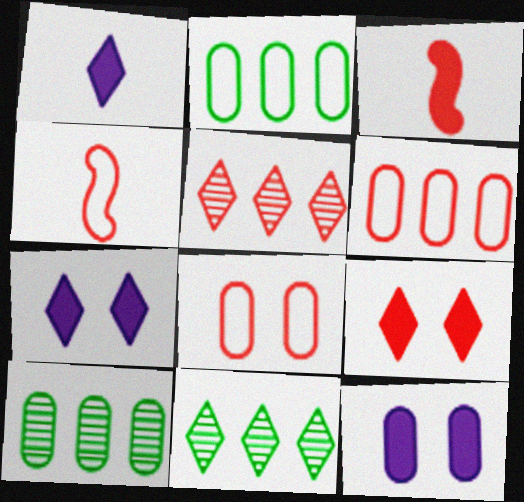[[3, 5, 8], 
[4, 7, 10], 
[4, 11, 12]]